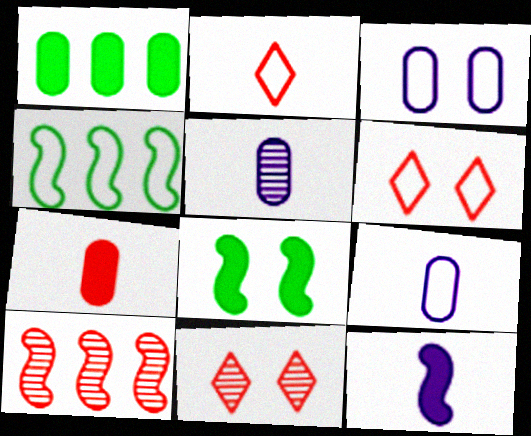[[2, 3, 4], 
[3, 8, 11], 
[4, 6, 9], 
[6, 7, 10]]